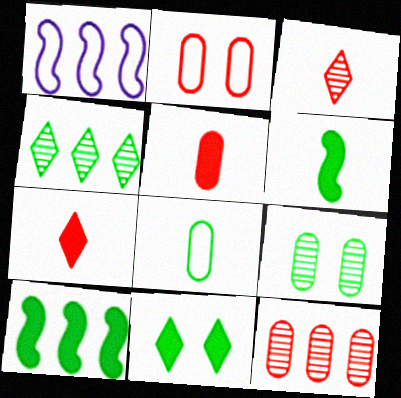[[1, 7, 9], 
[2, 5, 12]]